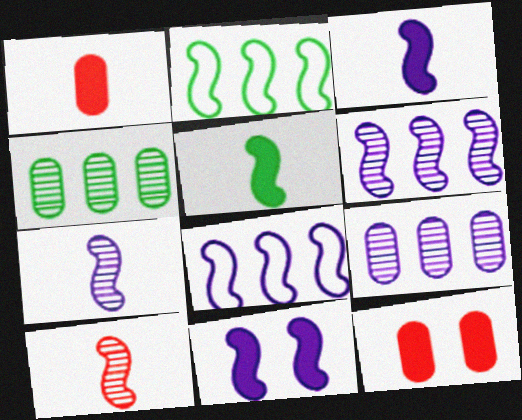[[2, 10, 11], 
[7, 8, 11]]